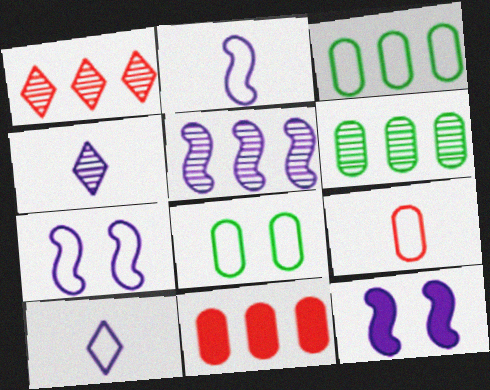[[1, 5, 6], 
[2, 5, 12]]